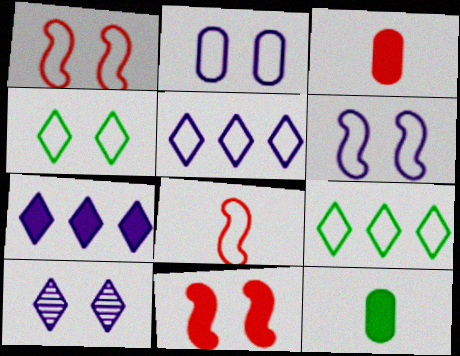[[1, 2, 4], 
[2, 8, 9], 
[7, 11, 12]]